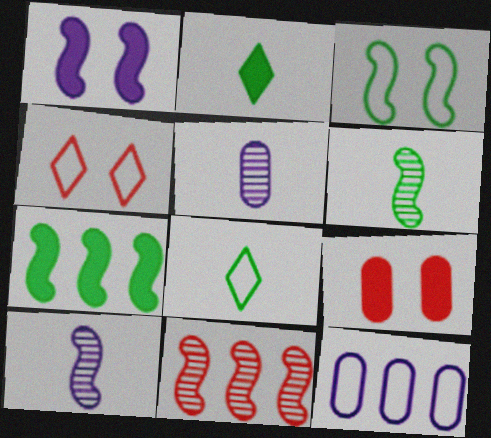[[3, 6, 7], 
[4, 5, 7]]